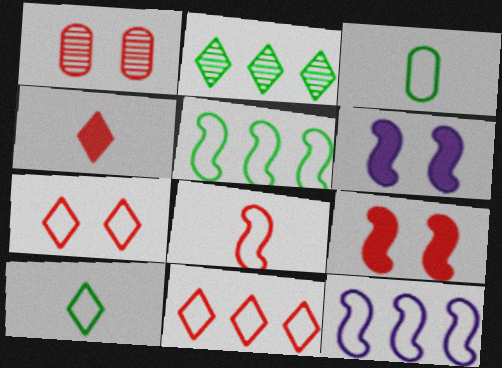[[1, 7, 9], 
[3, 7, 12]]